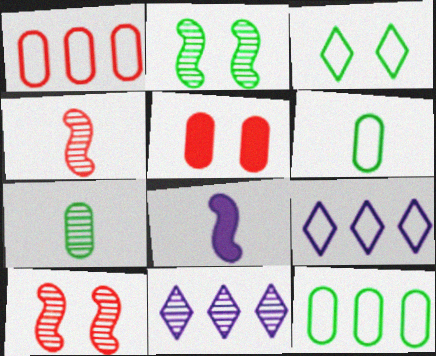[[7, 10, 11]]